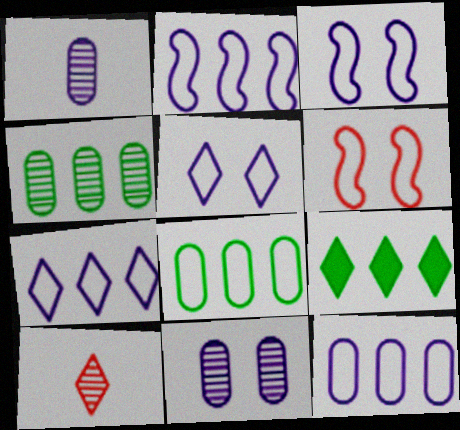[[1, 6, 9], 
[2, 7, 12], 
[5, 9, 10]]